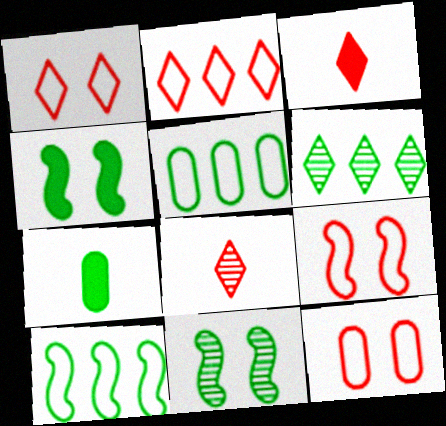[[1, 9, 12]]